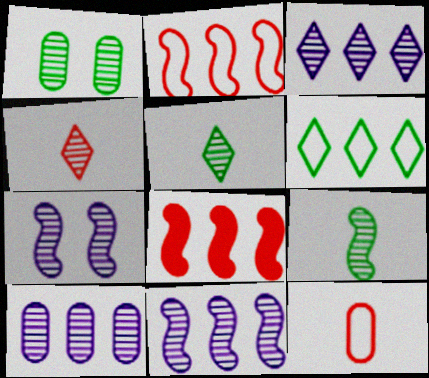[[1, 4, 11], 
[3, 10, 11], 
[6, 8, 10]]